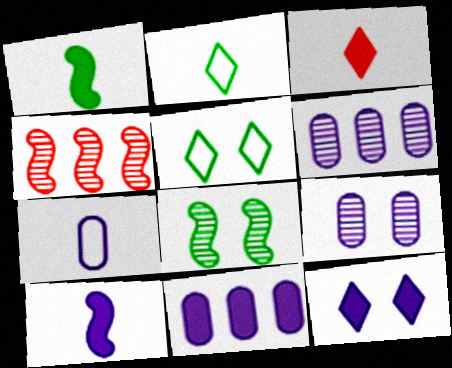[[7, 9, 11], 
[10, 11, 12]]